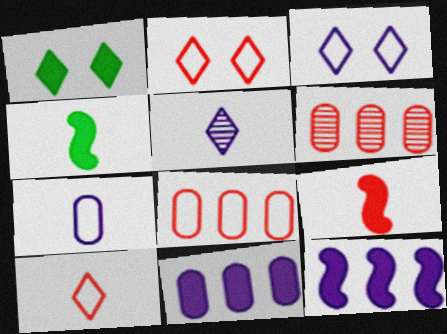[[1, 9, 11], 
[2, 6, 9], 
[3, 4, 6]]